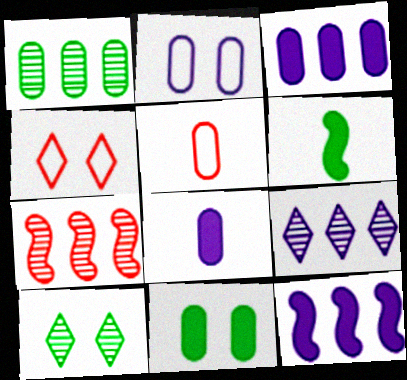[[1, 7, 9], 
[5, 10, 12]]